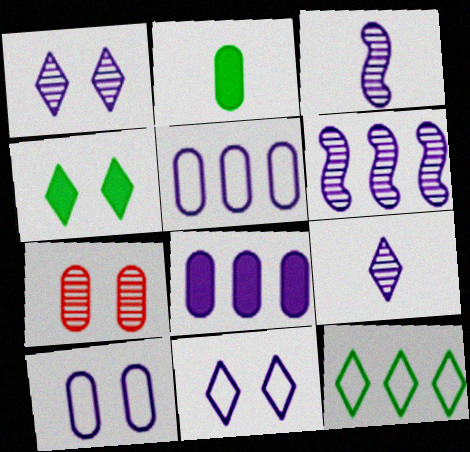[[2, 5, 7], 
[3, 8, 11]]